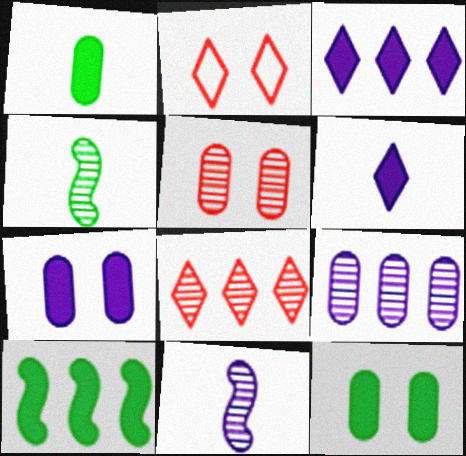[]